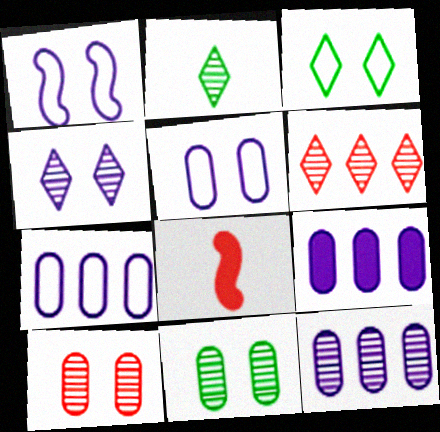[[2, 4, 6], 
[3, 8, 12], 
[7, 9, 12]]